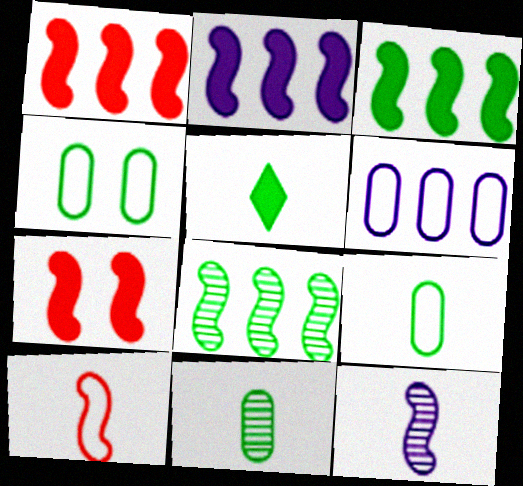[[1, 2, 3], 
[4, 5, 8]]